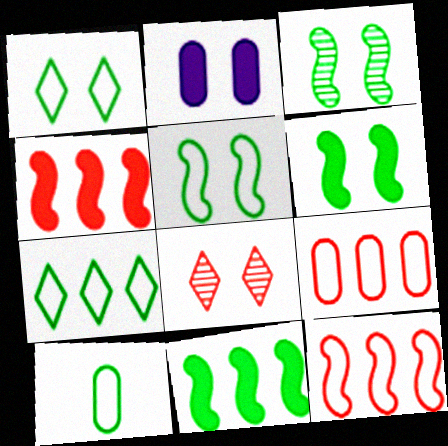[[2, 5, 8], 
[3, 5, 6], 
[5, 7, 10]]